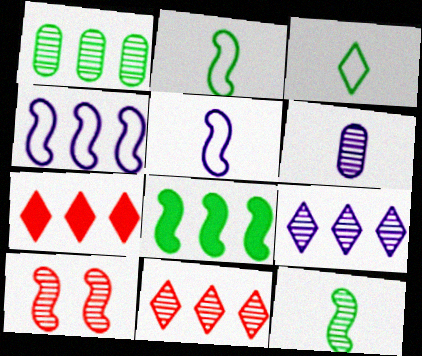[[1, 4, 7], 
[5, 8, 10]]